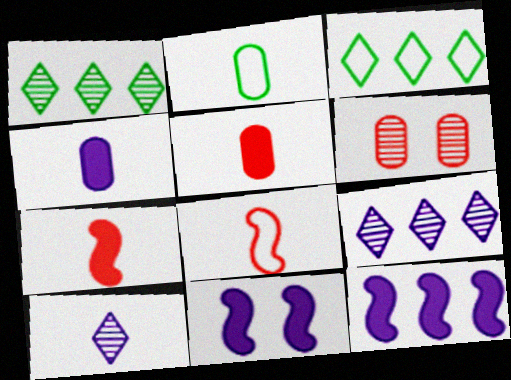[[2, 7, 10]]